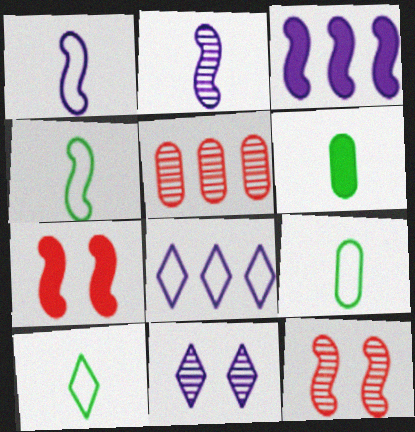[[3, 4, 12], 
[4, 9, 10], 
[6, 8, 12]]